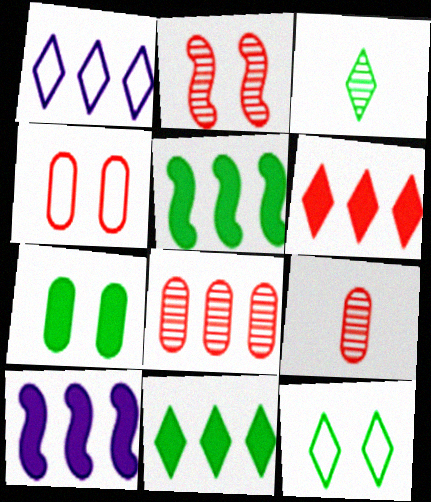[[1, 5, 8], 
[3, 4, 10], 
[3, 11, 12], 
[9, 10, 12]]